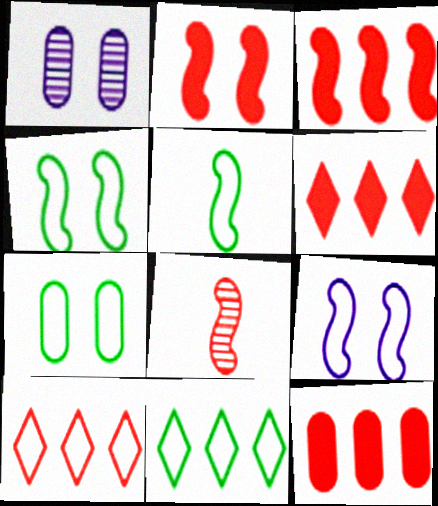[[1, 5, 6], 
[3, 6, 12], 
[5, 7, 11]]